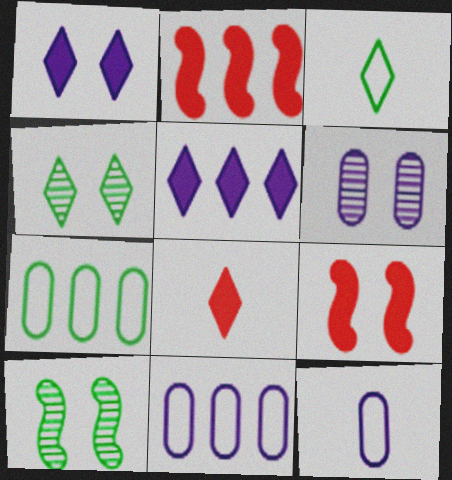[[2, 3, 6], 
[2, 4, 12], 
[8, 10, 11]]